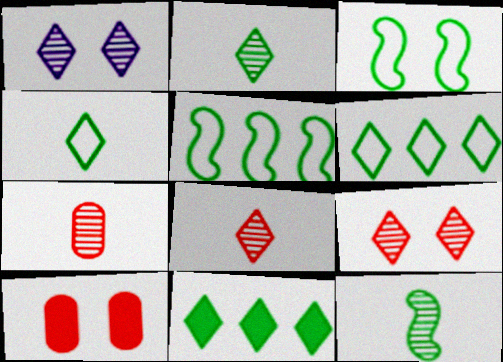[[1, 3, 10]]